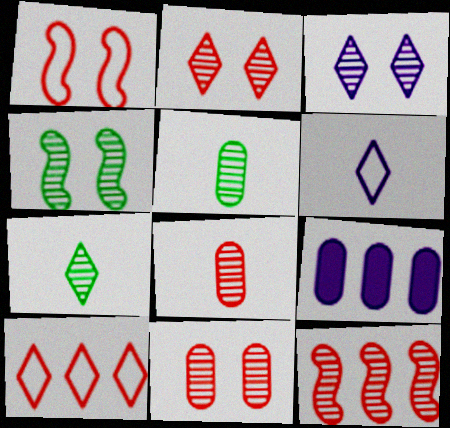[[1, 7, 9], 
[2, 8, 12], 
[3, 4, 11], 
[3, 5, 12]]